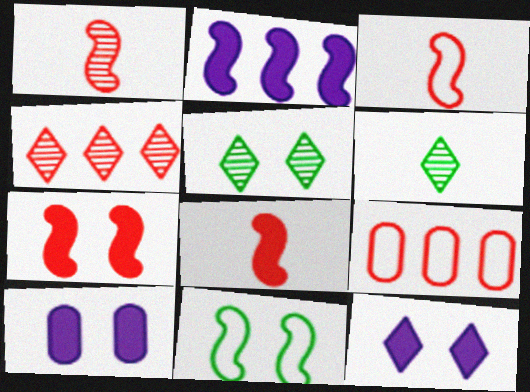[[1, 2, 11], 
[1, 3, 8]]